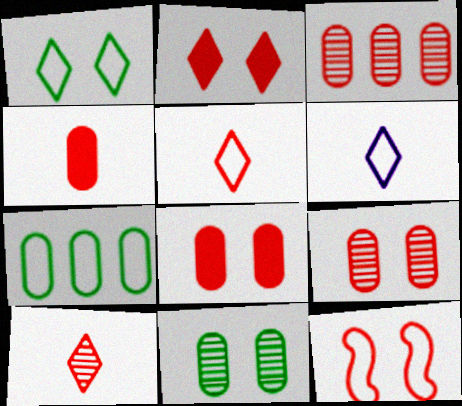[[2, 9, 12], 
[6, 7, 12]]